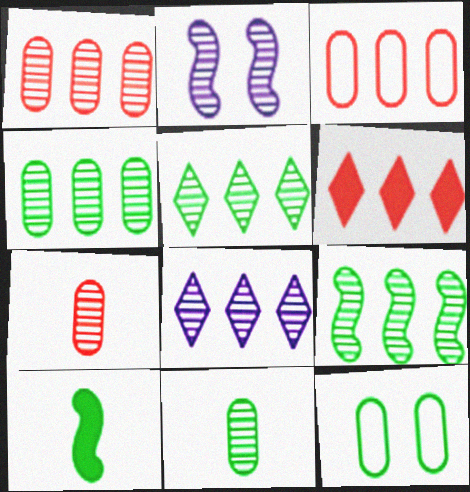[[1, 8, 9], 
[2, 5, 7], 
[4, 5, 9], 
[5, 10, 12]]